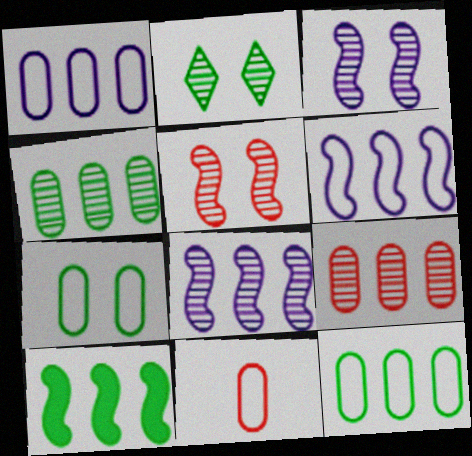[[1, 7, 11]]